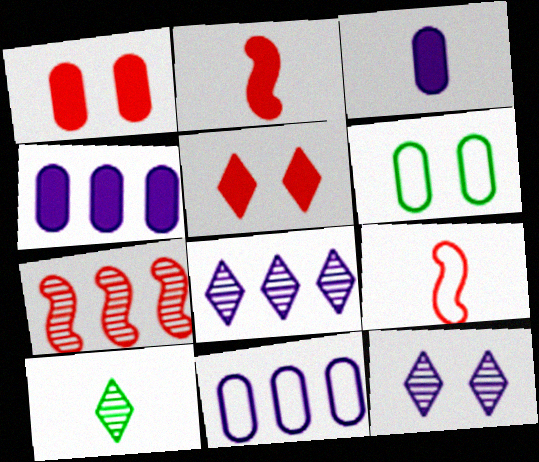[[2, 6, 8], 
[3, 9, 10]]